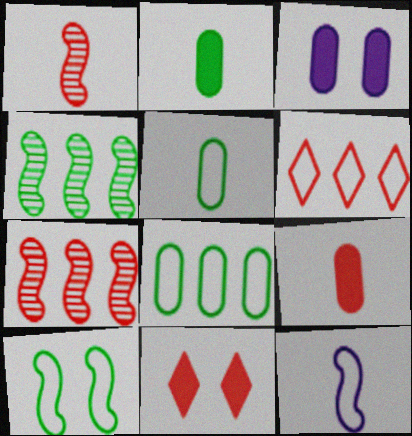[]